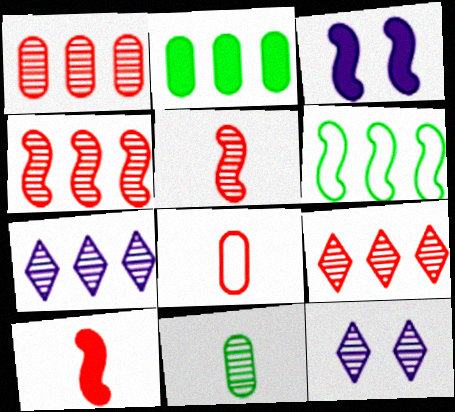[[1, 4, 9], 
[3, 5, 6], 
[4, 11, 12]]